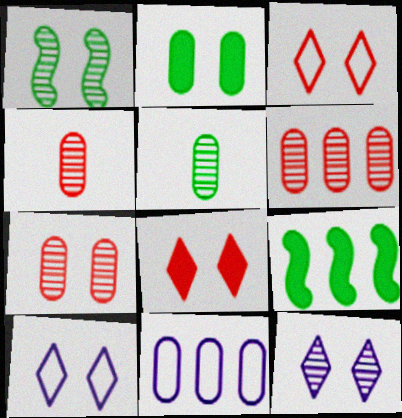[[1, 7, 12], 
[2, 4, 11], 
[4, 6, 7], 
[4, 9, 10]]